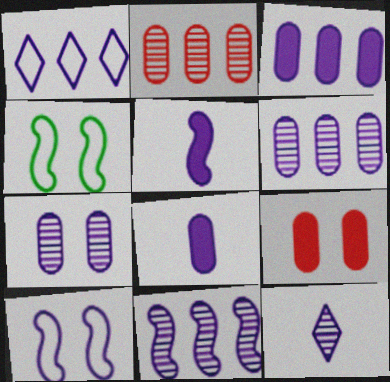[[1, 3, 11], 
[1, 5, 7], 
[3, 10, 12], 
[5, 10, 11], 
[7, 11, 12]]